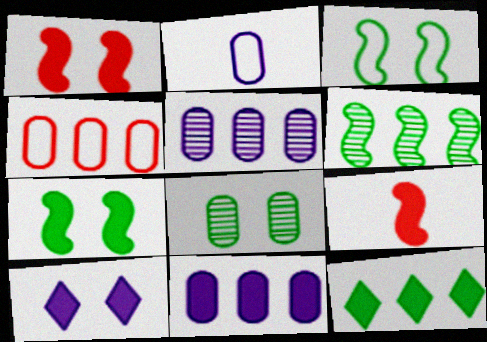[]